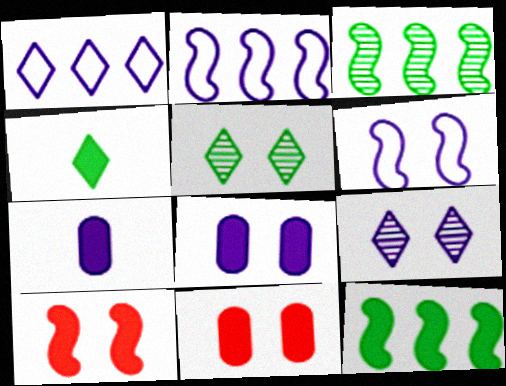[[2, 7, 9], 
[5, 6, 11], 
[6, 8, 9]]